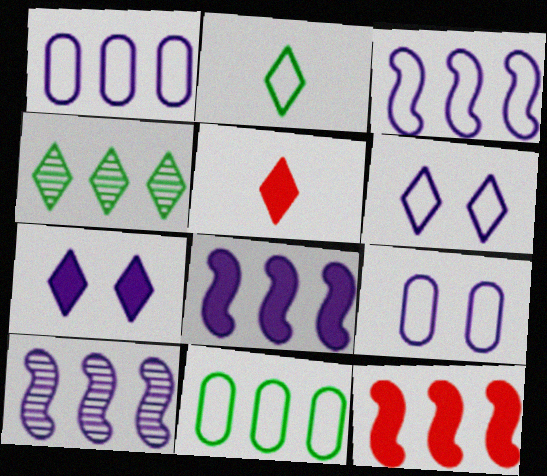[[1, 4, 12], 
[3, 8, 10], 
[4, 5, 6]]